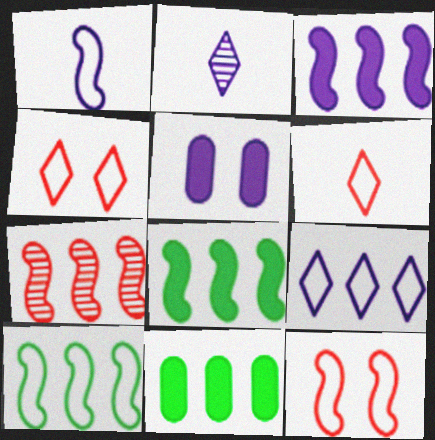[[1, 10, 12], 
[2, 11, 12], 
[3, 7, 10], 
[7, 9, 11]]